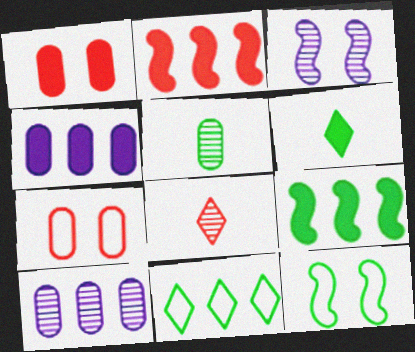[[2, 7, 8], 
[2, 10, 11], 
[4, 5, 7], 
[4, 8, 12]]